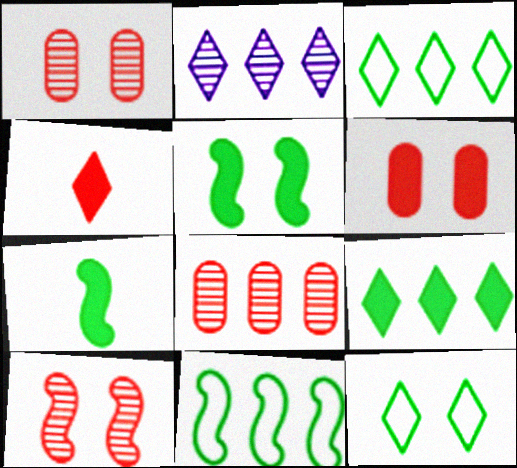[[2, 4, 12]]